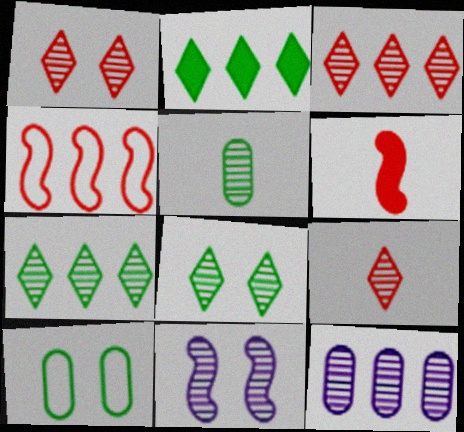[[1, 3, 9], 
[2, 4, 12], 
[3, 5, 11]]